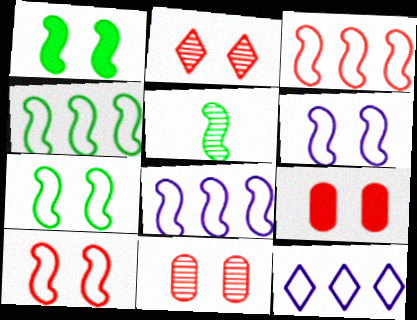[[1, 4, 5], 
[2, 9, 10], 
[3, 4, 8], 
[5, 9, 12], 
[6, 7, 10]]